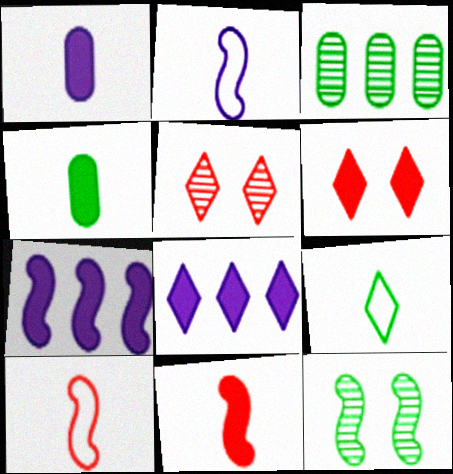[[2, 3, 6], 
[4, 6, 7], 
[5, 8, 9], 
[7, 10, 12]]